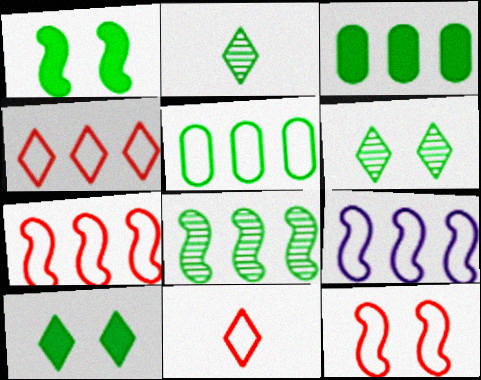[[1, 2, 5], 
[4, 5, 9]]